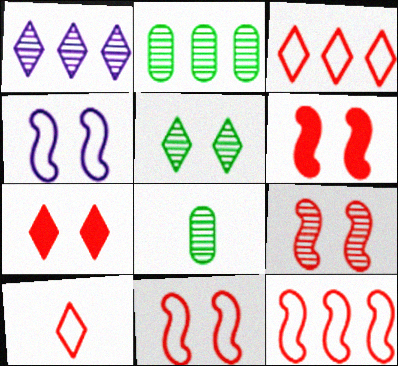[[1, 8, 9], 
[6, 9, 11]]